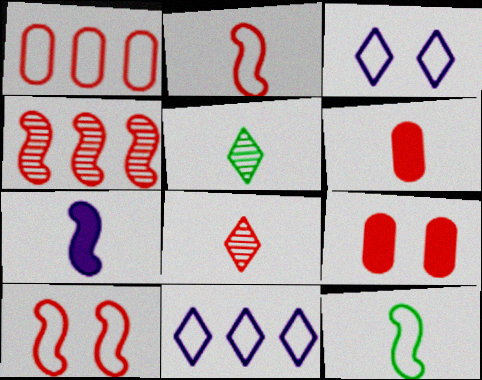[[1, 3, 12], 
[2, 6, 8]]